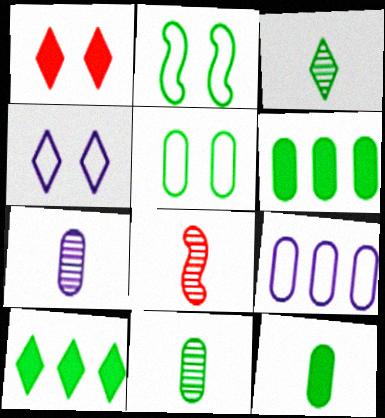[[2, 3, 6], 
[2, 10, 11], 
[3, 7, 8], 
[4, 6, 8], 
[5, 6, 11]]